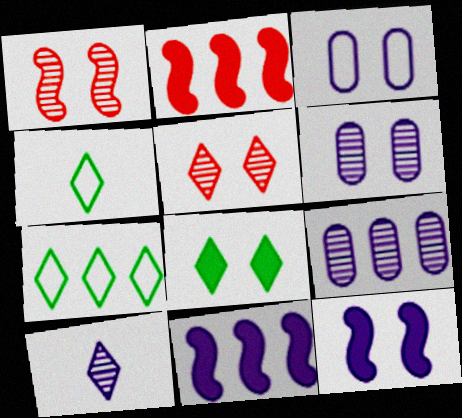[[1, 3, 8], 
[2, 4, 6], 
[2, 7, 9], 
[3, 10, 11]]